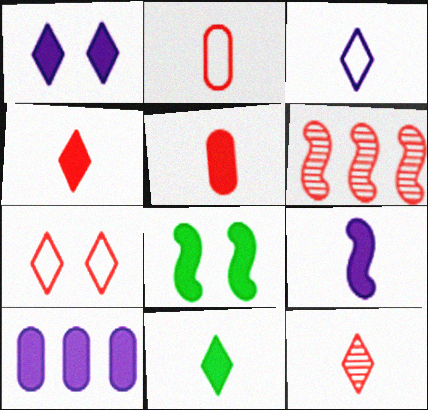[[1, 9, 10], 
[3, 11, 12], 
[4, 8, 10], 
[5, 6, 7], 
[5, 9, 11]]